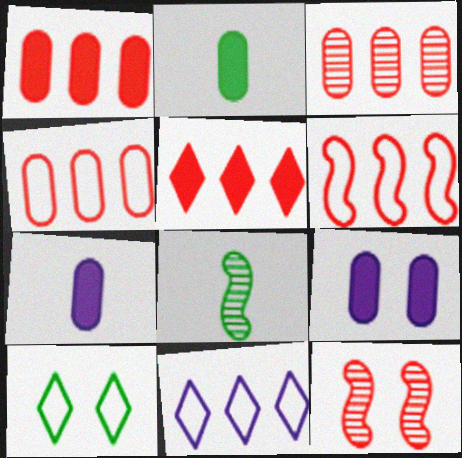[[1, 2, 9], 
[1, 3, 4], 
[2, 11, 12], 
[3, 5, 6], 
[9, 10, 12]]